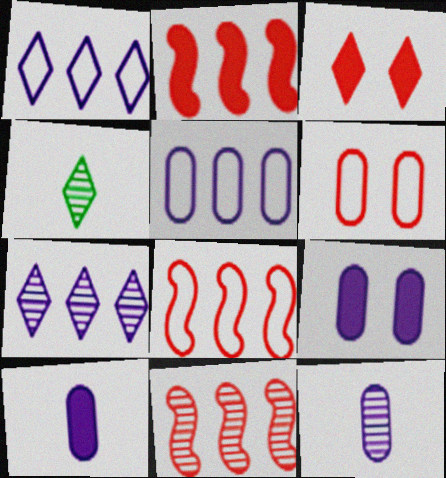[[1, 3, 4], 
[2, 8, 11], 
[4, 8, 9], 
[5, 9, 12]]